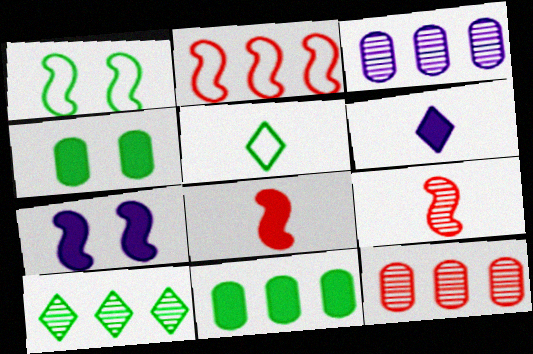[[1, 6, 12], 
[5, 7, 12]]